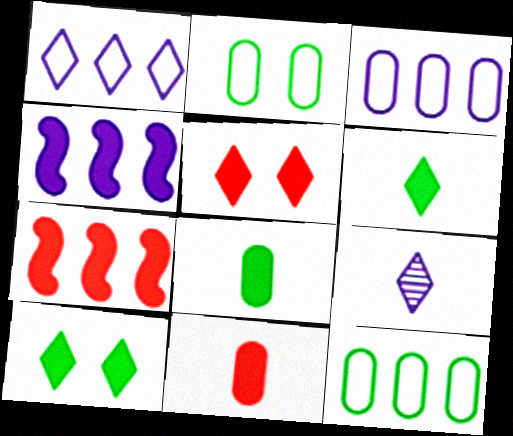[[2, 7, 9], 
[4, 5, 8], 
[4, 10, 11], 
[5, 7, 11]]